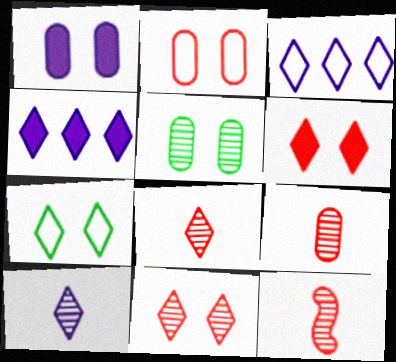[[1, 2, 5], 
[4, 7, 8], 
[8, 9, 12]]